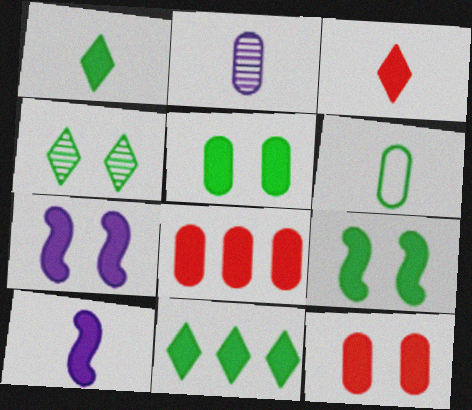[[1, 7, 8], 
[10, 11, 12]]